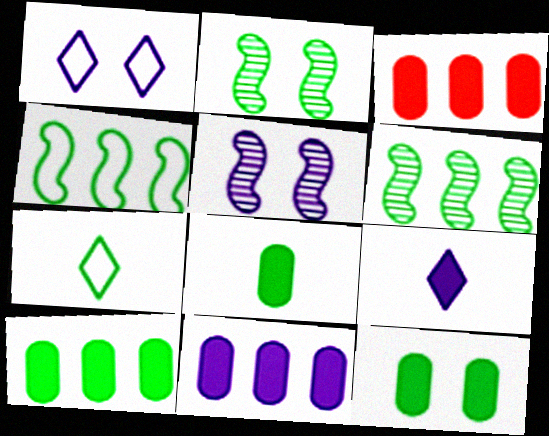[[2, 7, 10], 
[3, 5, 7], 
[3, 10, 11], 
[6, 7, 12], 
[8, 10, 12]]